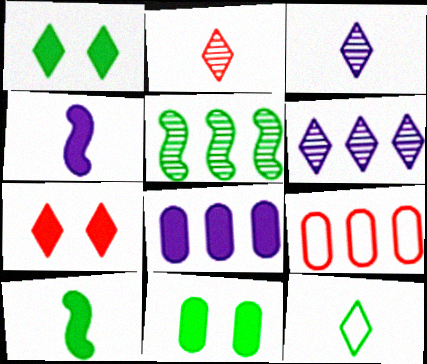[[5, 11, 12], 
[6, 7, 12], 
[7, 8, 10]]